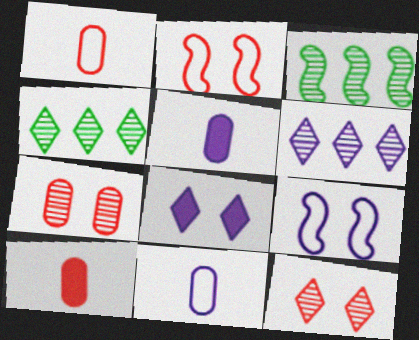[[1, 3, 8], 
[2, 4, 5], 
[4, 9, 10], 
[5, 6, 9]]